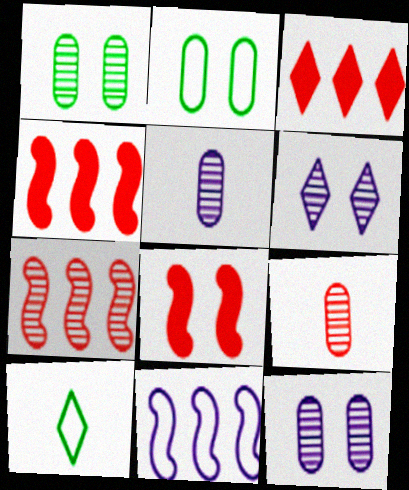[[2, 6, 8], 
[3, 6, 10], 
[4, 10, 12]]